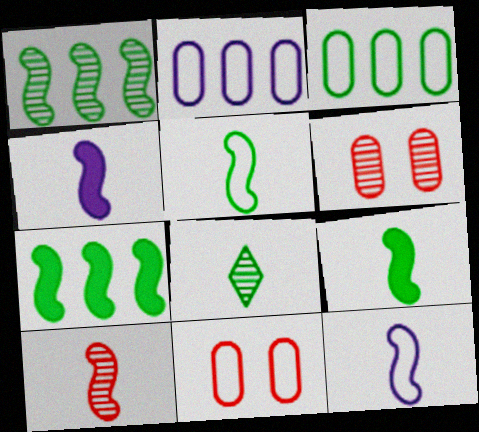[[4, 5, 10], 
[9, 10, 12]]